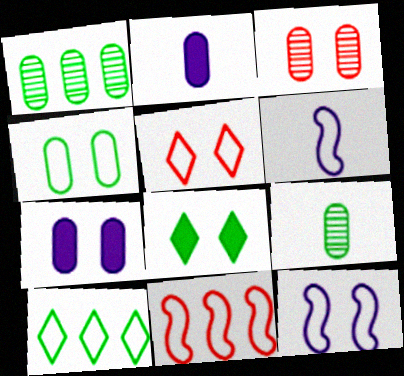[[3, 4, 7], 
[3, 8, 12], 
[4, 5, 12]]